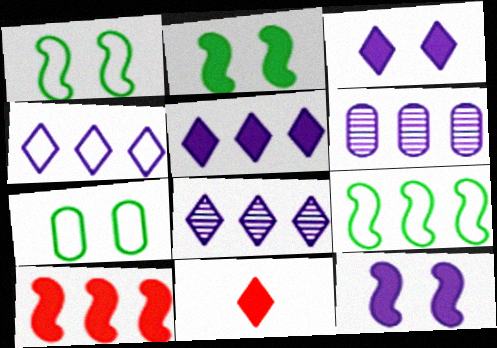[[1, 6, 11], 
[4, 5, 8]]